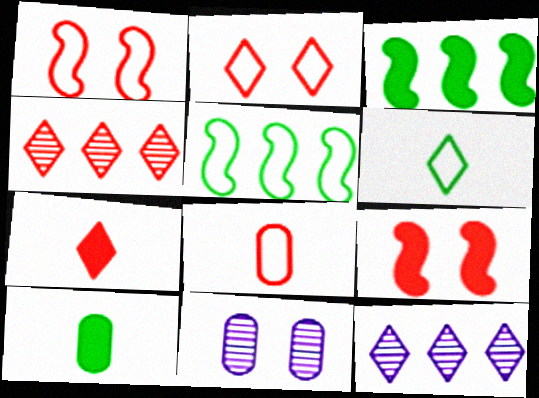[[1, 10, 12], 
[2, 4, 7], 
[4, 8, 9], 
[5, 7, 11]]